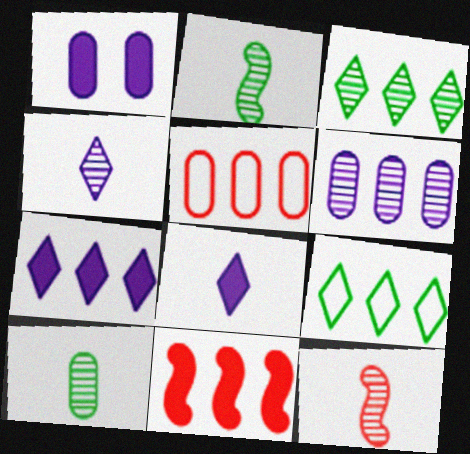[[1, 5, 10], 
[1, 9, 12], 
[4, 10, 12], 
[6, 9, 11]]